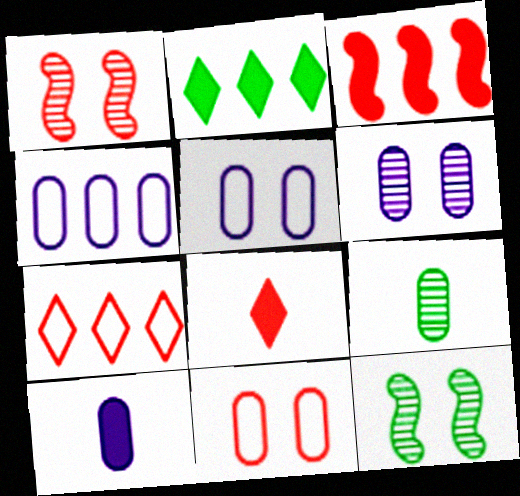[[4, 6, 10], 
[4, 8, 12], 
[7, 10, 12]]